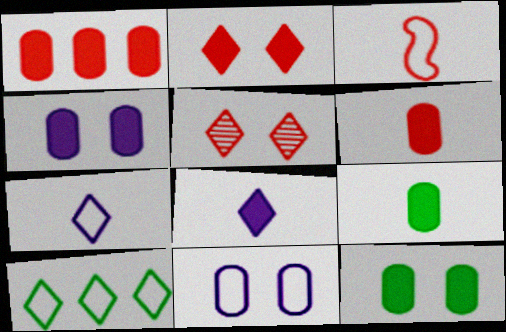[[1, 3, 5], 
[1, 4, 9], 
[3, 10, 11], 
[5, 8, 10]]